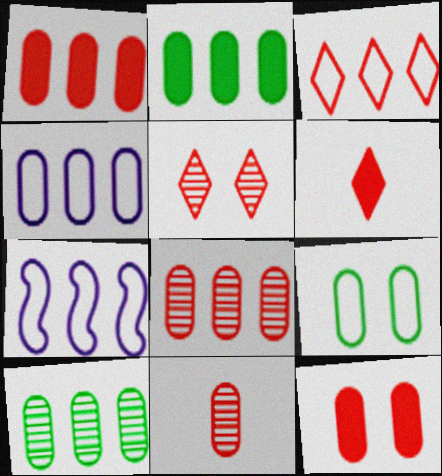[[1, 4, 10], 
[2, 4, 8], 
[3, 5, 6]]